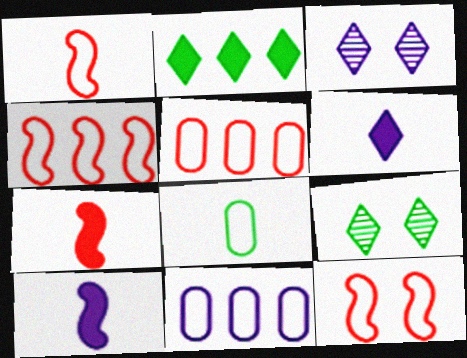[[1, 4, 12], 
[3, 10, 11], 
[5, 9, 10], 
[7, 9, 11]]